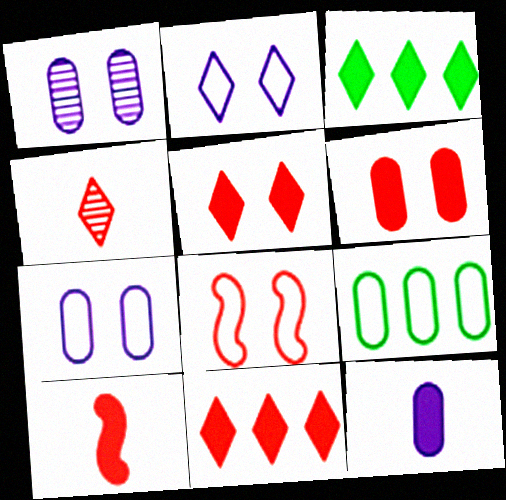[[2, 3, 4], 
[6, 10, 11]]